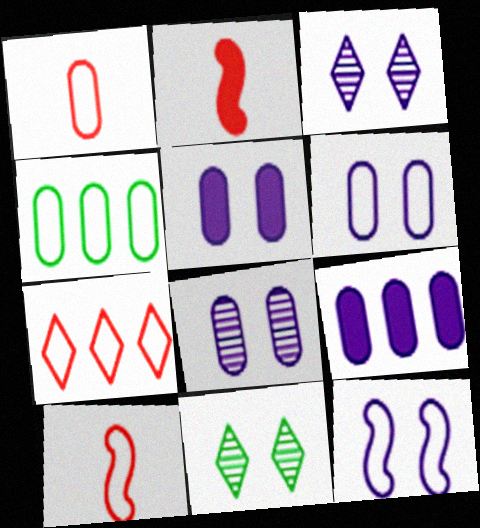[[1, 4, 6], 
[2, 3, 4], 
[3, 5, 12], 
[5, 6, 8], 
[9, 10, 11]]